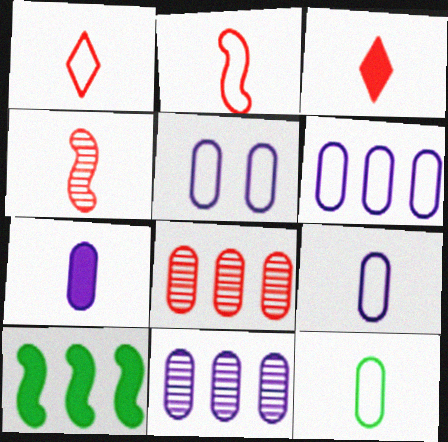[[5, 6, 9], 
[5, 7, 11]]